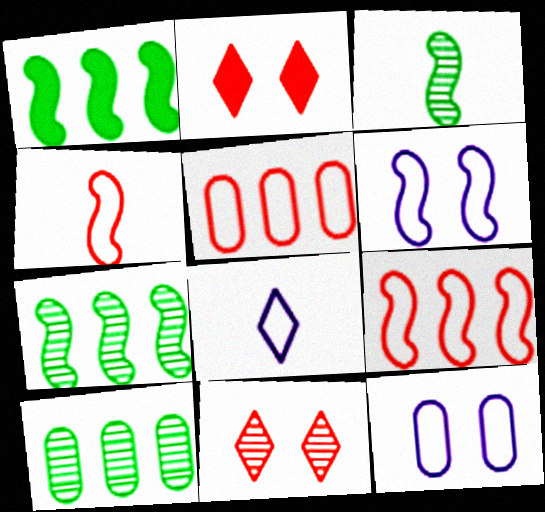[]